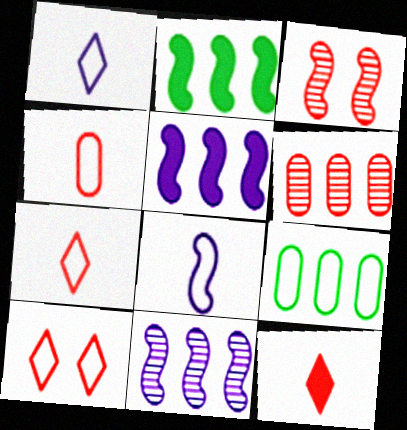[[2, 3, 8], 
[8, 9, 10]]